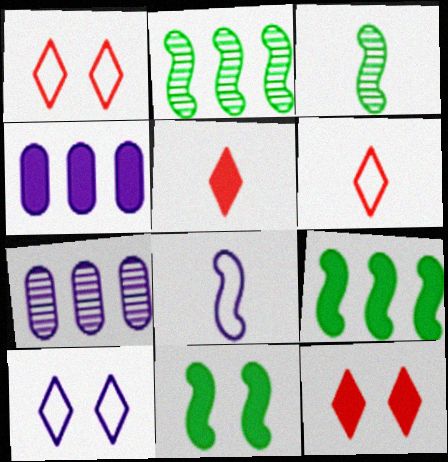[[1, 3, 4], 
[4, 5, 11], 
[6, 7, 11]]